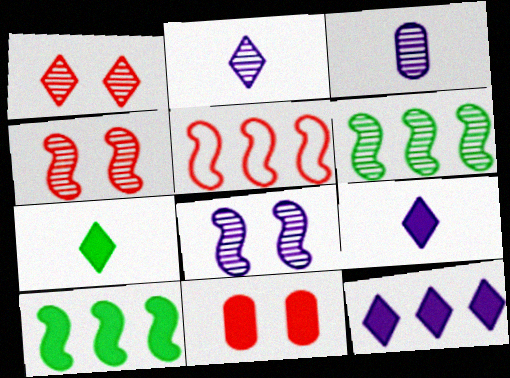[[1, 3, 6], 
[9, 10, 11]]